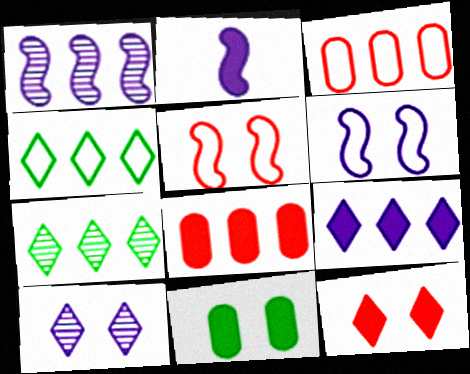[[1, 2, 6], 
[1, 4, 8], 
[5, 10, 11]]